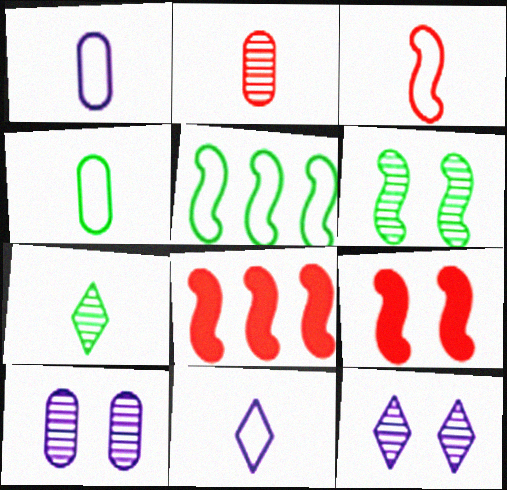[[3, 4, 11], 
[4, 8, 12]]